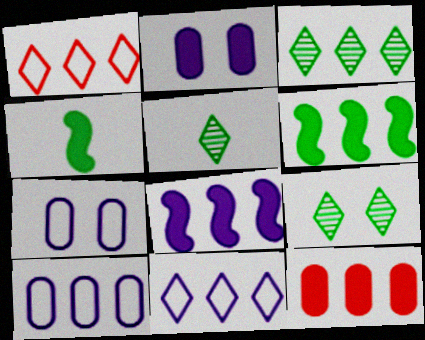[[3, 5, 9]]